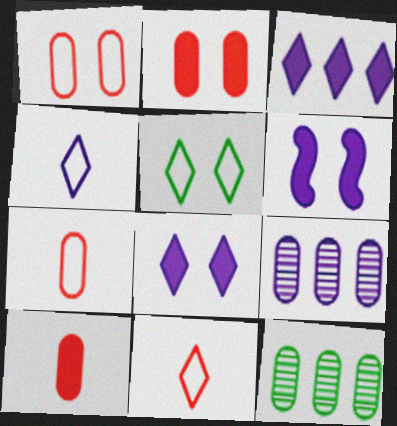[[4, 6, 9], 
[6, 11, 12]]